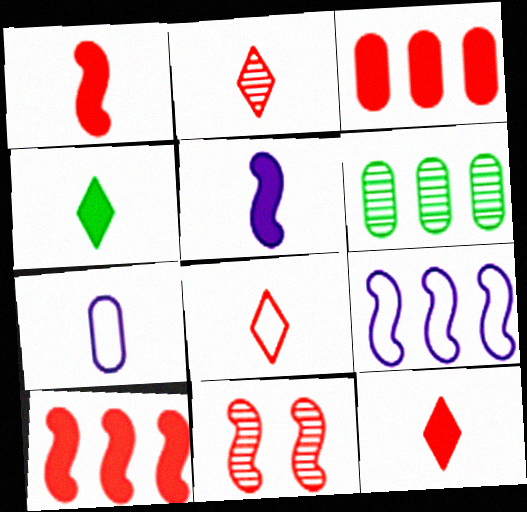[[2, 8, 12], 
[3, 8, 11]]